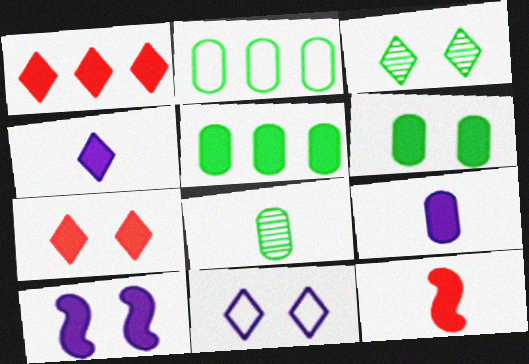[[2, 6, 8], 
[3, 7, 11], 
[6, 7, 10]]